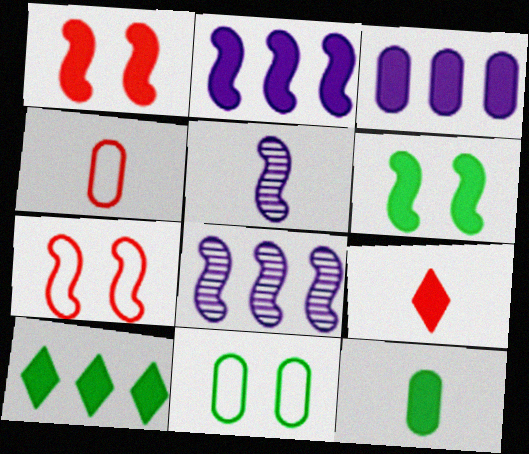[[3, 6, 9], 
[6, 10, 12], 
[8, 9, 11]]